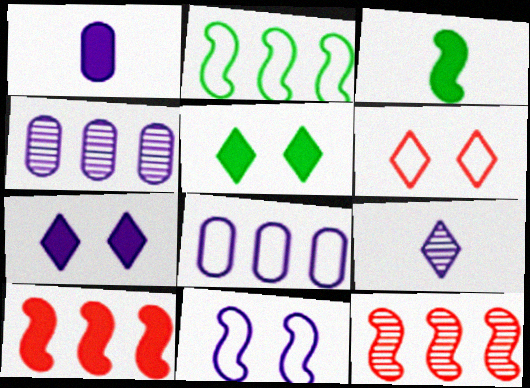[[1, 5, 10], 
[3, 4, 6], 
[3, 11, 12]]